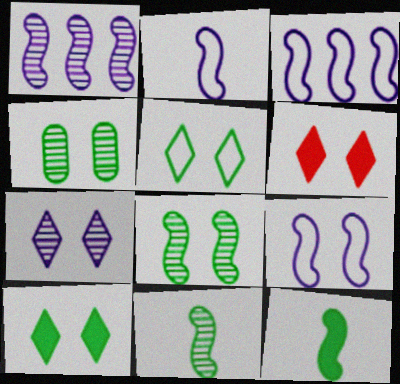[[2, 3, 9], 
[4, 6, 9], 
[5, 6, 7]]